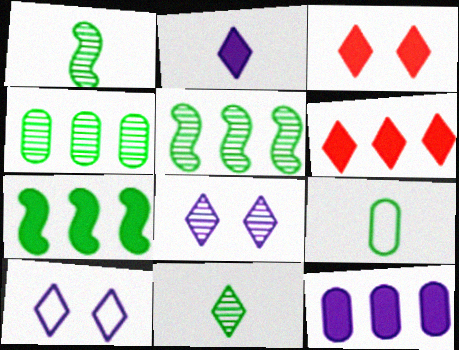[[6, 7, 12], 
[6, 10, 11]]